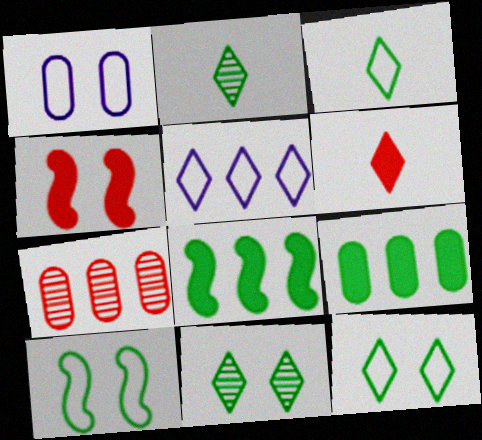[[1, 4, 11], 
[2, 9, 10], 
[5, 6, 11], 
[5, 7, 8]]